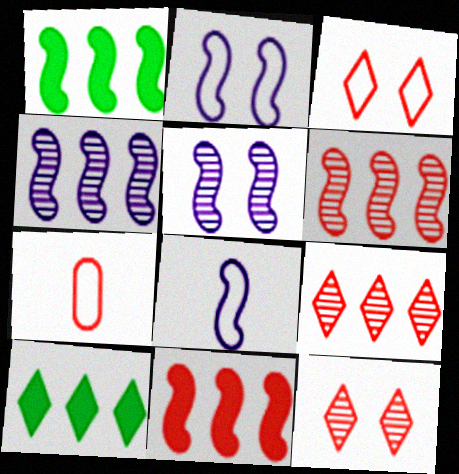[[5, 7, 10], 
[7, 11, 12]]